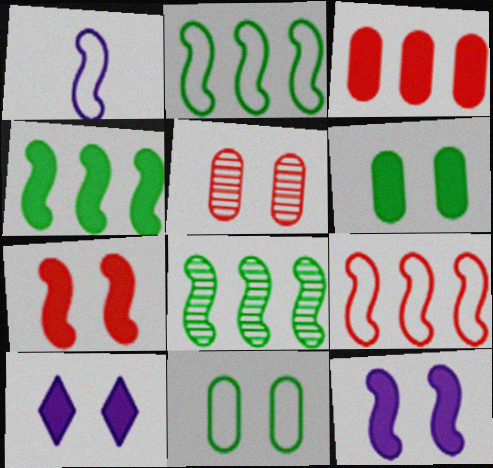[[1, 7, 8], 
[2, 4, 8], 
[6, 7, 10]]